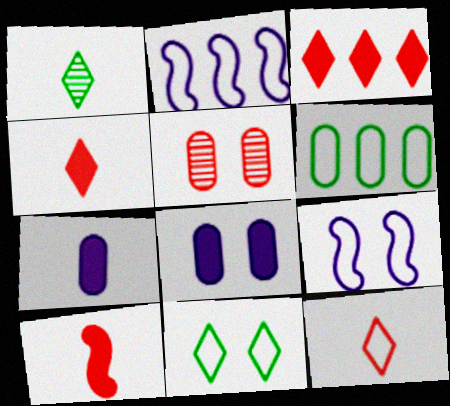[[5, 6, 7], 
[6, 9, 12]]